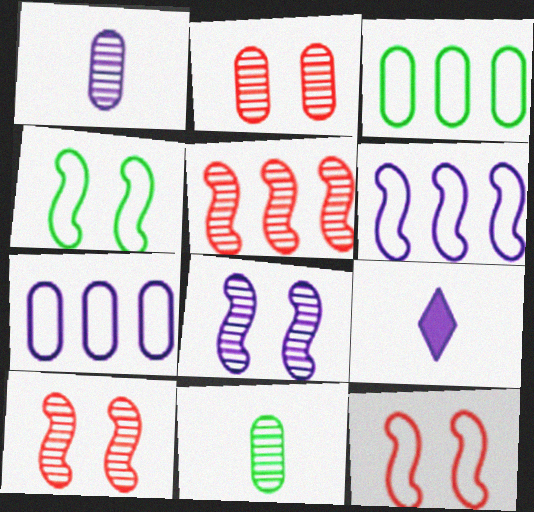[[3, 9, 10], 
[7, 8, 9]]